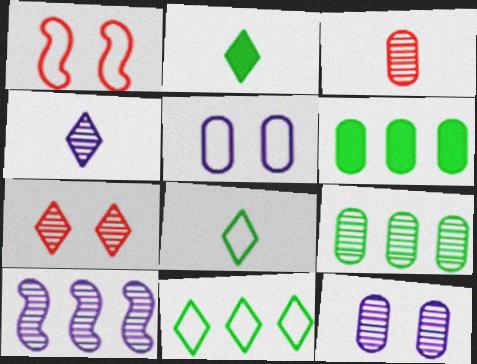[[1, 4, 6], 
[3, 5, 6], 
[3, 9, 12], 
[4, 10, 12]]